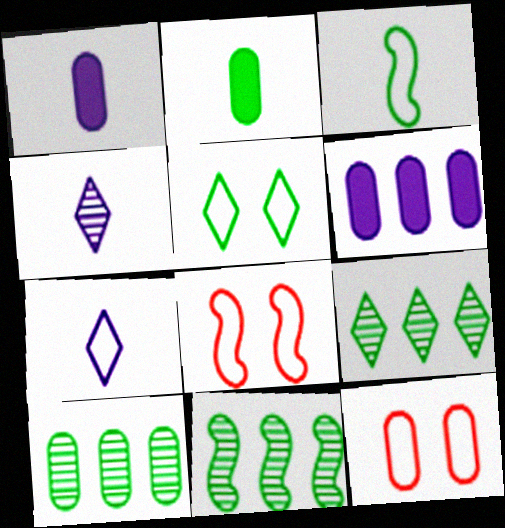[[1, 8, 9], 
[1, 10, 12], 
[2, 5, 11], 
[9, 10, 11]]